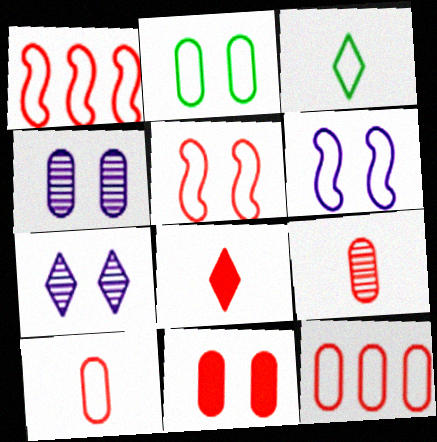[[2, 4, 11], 
[3, 6, 12], 
[9, 11, 12]]